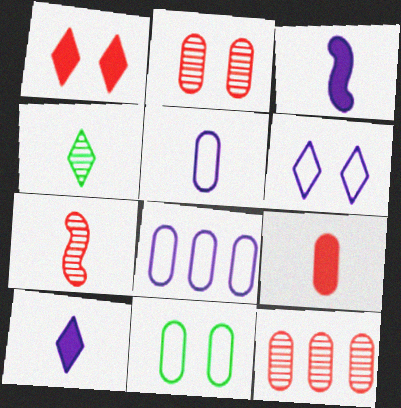[]